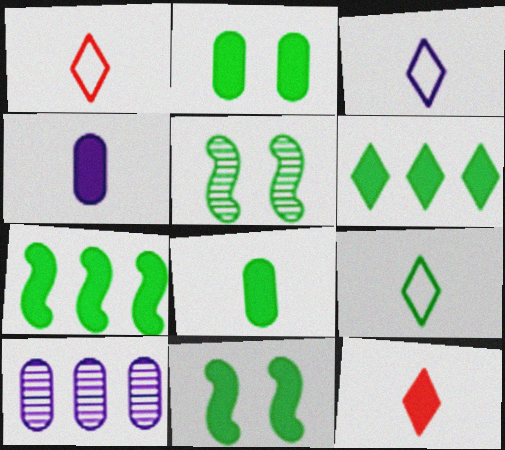[[1, 3, 9], 
[1, 10, 11], 
[6, 8, 11]]